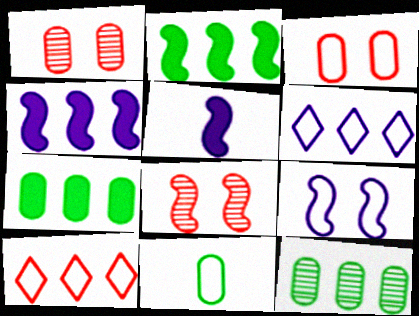[[4, 10, 12], 
[9, 10, 11]]